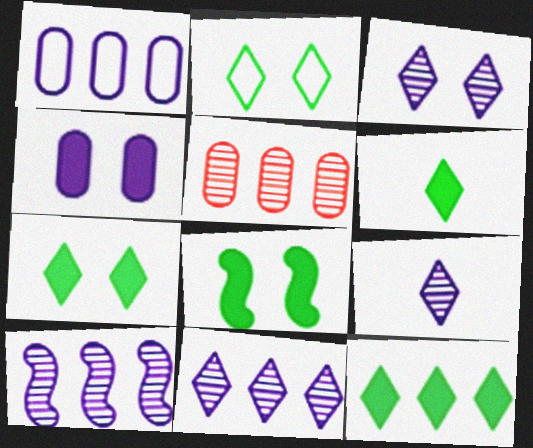[[3, 9, 11], 
[6, 7, 12]]